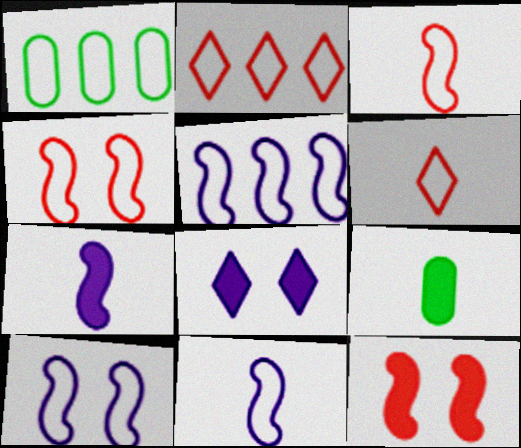[[1, 2, 5], 
[1, 6, 10], 
[5, 10, 11]]